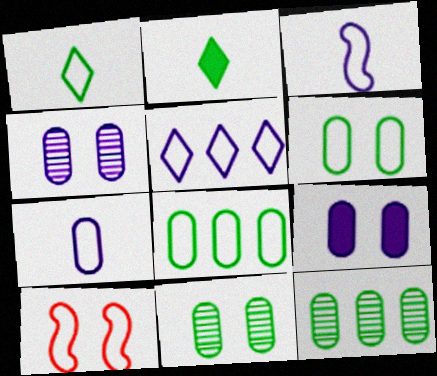[]